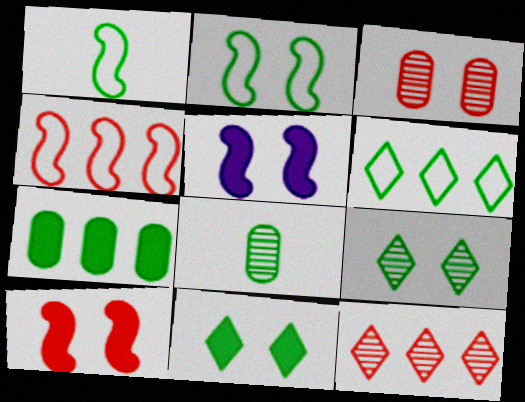[[1, 7, 9]]